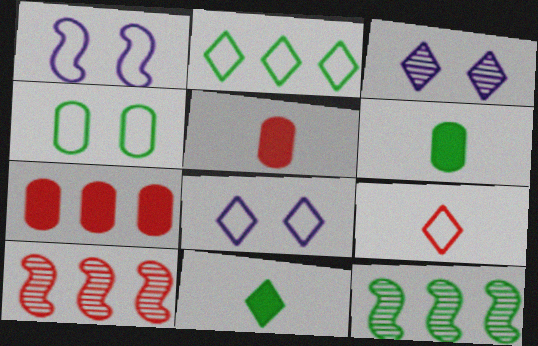[[2, 8, 9], 
[4, 11, 12], 
[5, 8, 12], 
[6, 8, 10]]